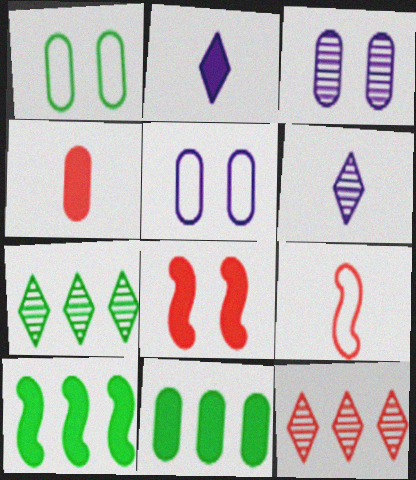[[2, 8, 11]]